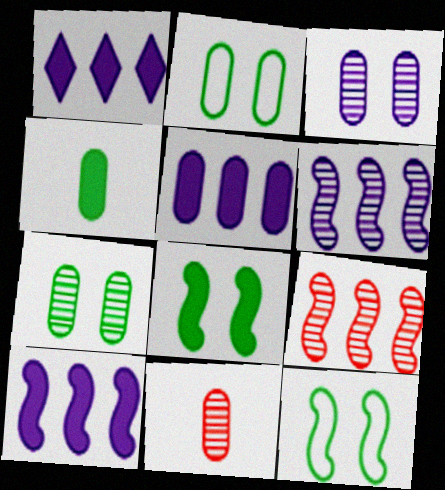[[1, 5, 10], 
[1, 11, 12], 
[2, 5, 11]]